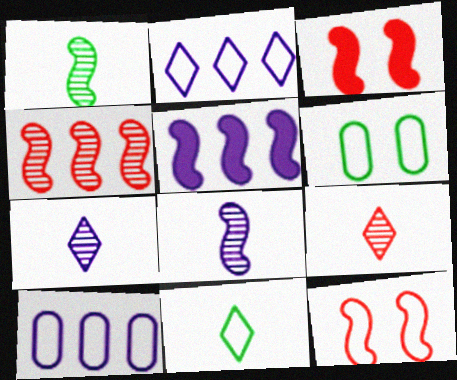[[1, 5, 12], 
[5, 6, 9], 
[10, 11, 12]]